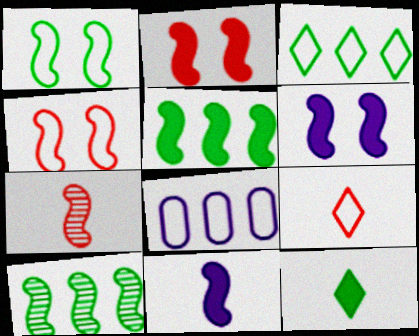[[1, 8, 9], 
[2, 5, 11], 
[4, 10, 11]]